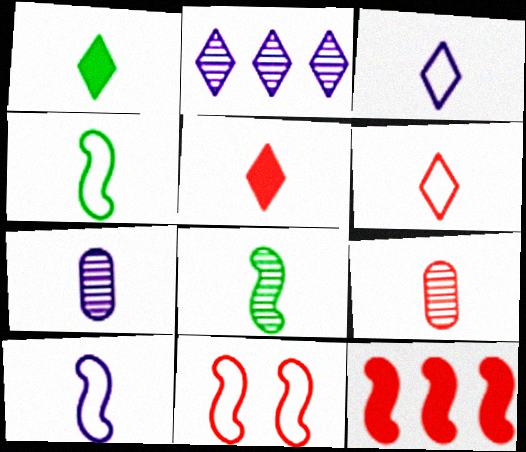[[1, 9, 10], 
[4, 5, 7]]